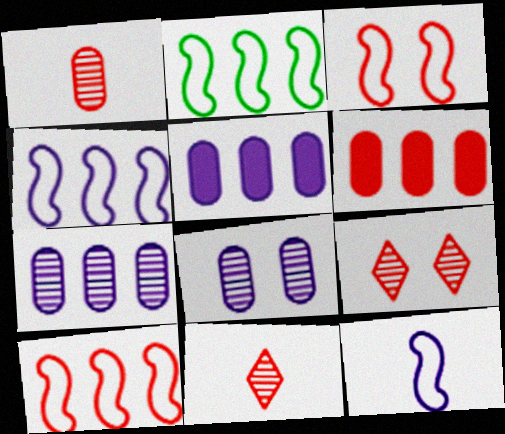[[2, 3, 12], 
[2, 4, 10], 
[3, 6, 11]]